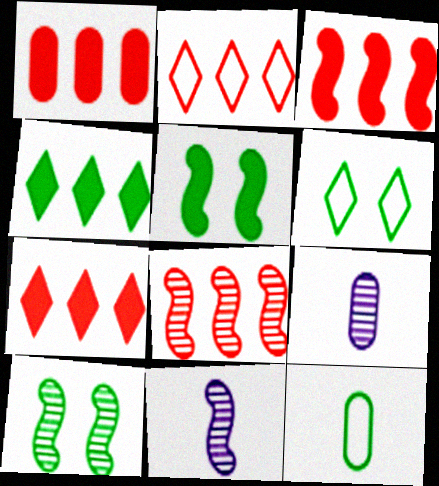[[1, 2, 8], 
[1, 3, 7], 
[1, 6, 11], 
[2, 5, 9], 
[3, 6, 9], 
[4, 10, 12], 
[8, 10, 11]]